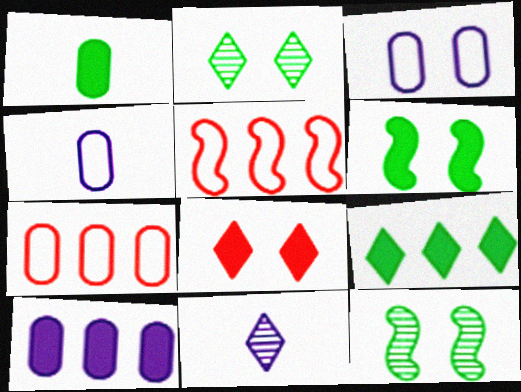[[1, 6, 9], 
[3, 8, 12], 
[6, 7, 11]]